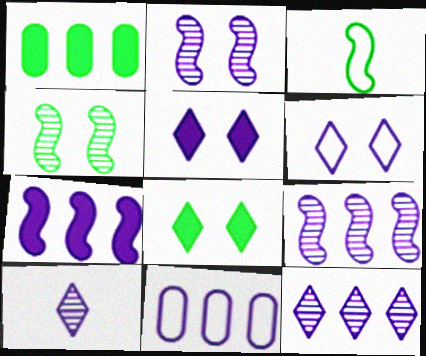[[7, 11, 12]]